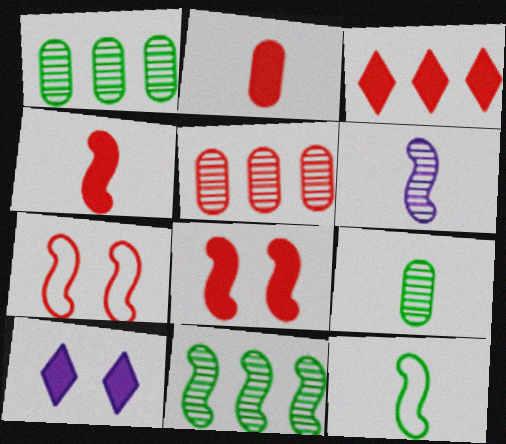[[2, 3, 8], 
[4, 6, 12], 
[5, 10, 12]]